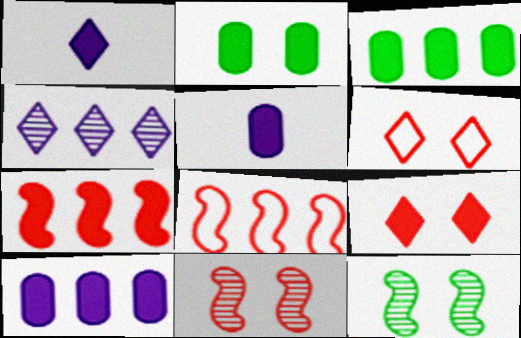[[1, 2, 7], 
[3, 4, 8]]